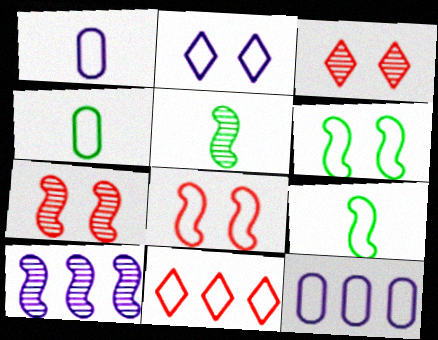[[1, 6, 11], 
[5, 7, 10]]